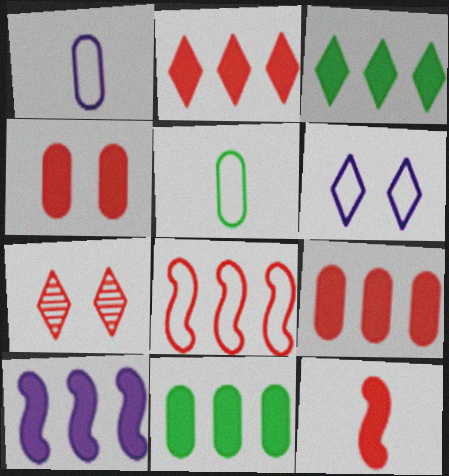[[2, 4, 12], 
[2, 10, 11], 
[3, 9, 10], 
[5, 6, 8], 
[5, 7, 10]]